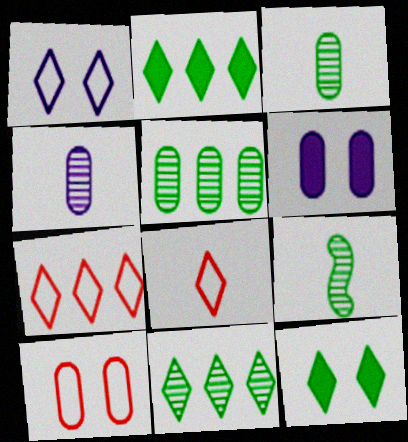[[6, 7, 9]]